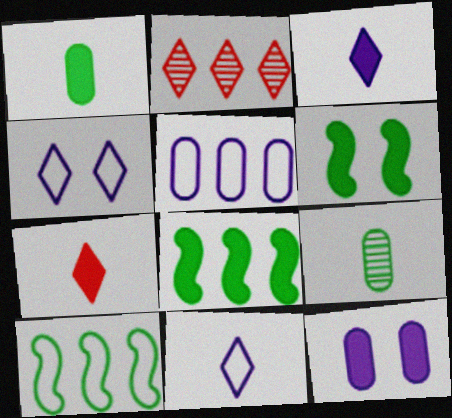[[2, 5, 8], 
[7, 8, 12]]